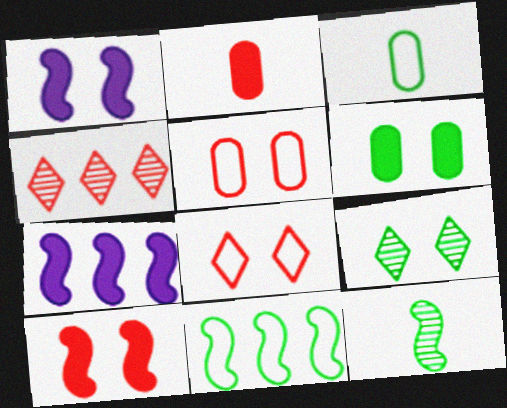[[1, 3, 4], 
[1, 5, 9]]